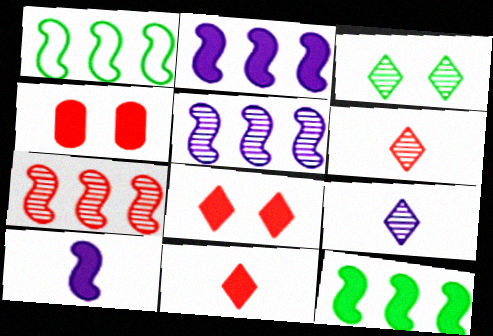[[1, 2, 7], 
[1, 4, 9]]